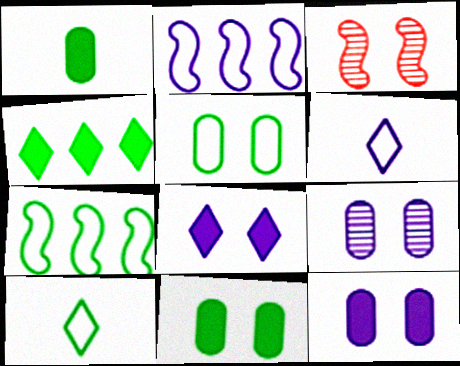[[3, 5, 8], 
[5, 7, 10]]